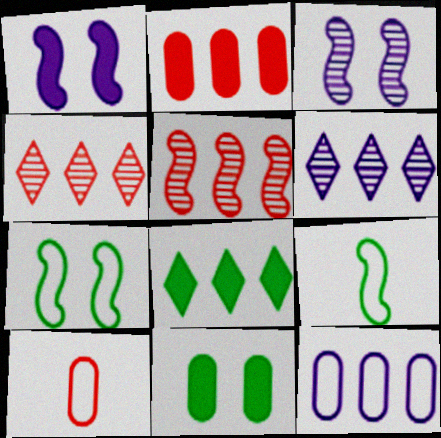[[1, 5, 9], 
[3, 8, 10], 
[5, 8, 12]]